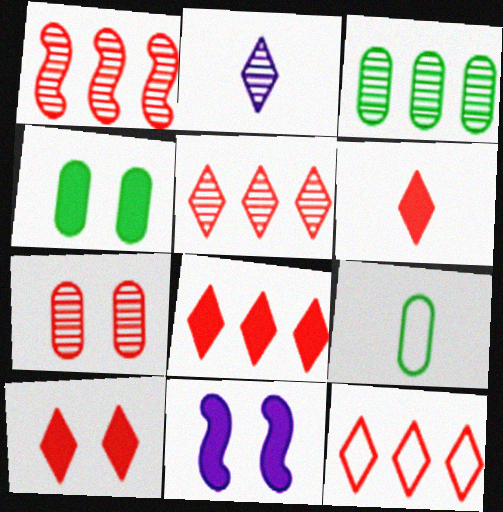[[3, 4, 9], 
[4, 10, 11], 
[5, 8, 12], 
[5, 9, 11], 
[6, 8, 10]]